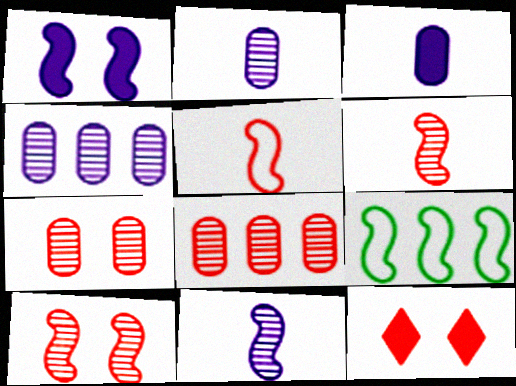[[1, 6, 9], 
[2, 9, 12], 
[5, 8, 12]]